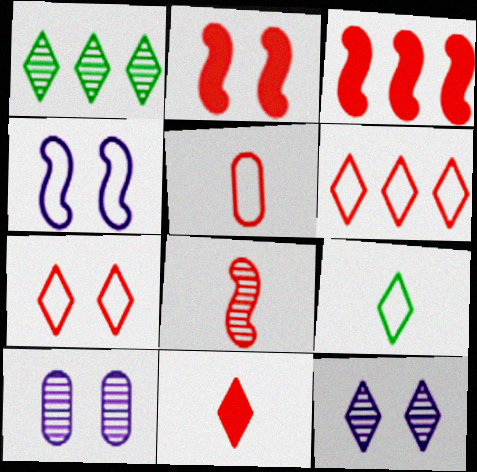[[1, 8, 10], 
[3, 9, 10], 
[5, 8, 11]]